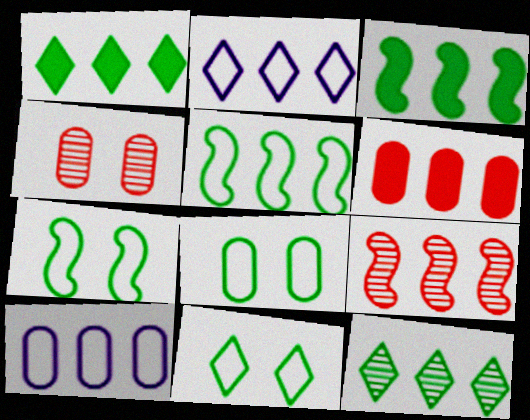[[1, 9, 10], 
[7, 8, 11]]